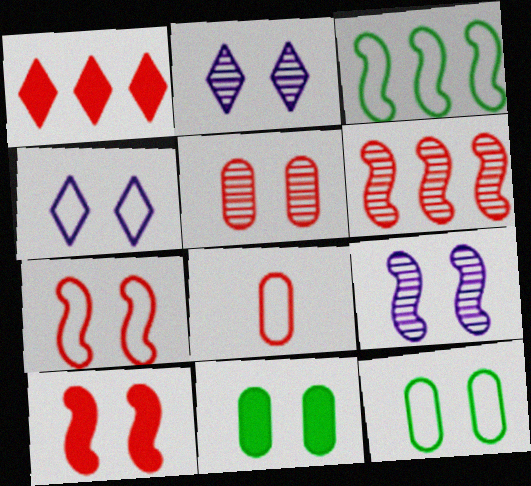[[2, 7, 11], 
[2, 10, 12], 
[3, 4, 8], 
[4, 7, 12]]